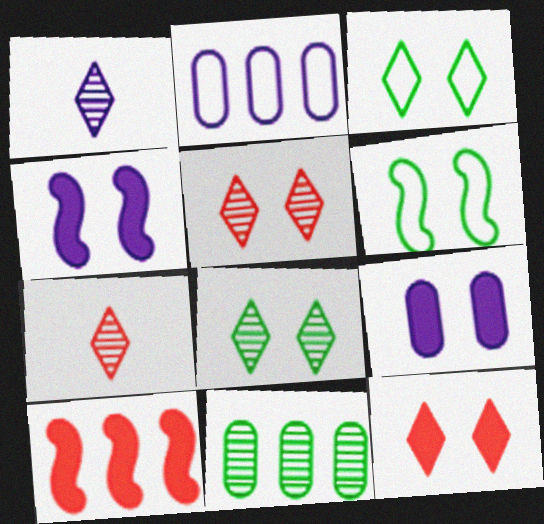[[1, 2, 4], 
[5, 6, 9]]